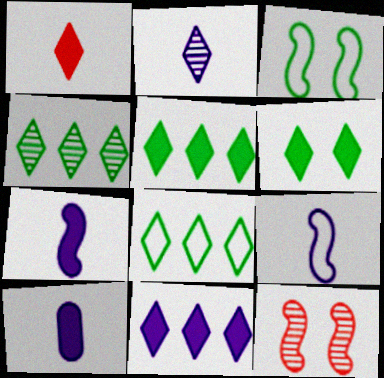[[1, 6, 11], 
[2, 9, 10], 
[4, 5, 8], 
[8, 10, 12]]